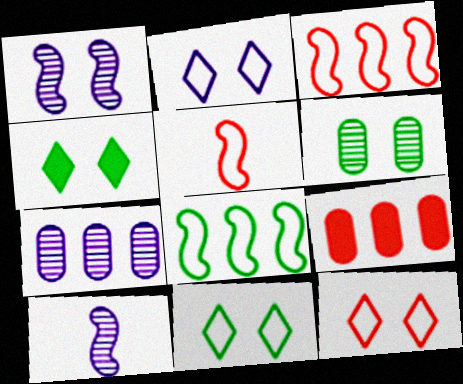[[2, 11, 12], 
[4, 5, 7], 
[9, 10, 11]]